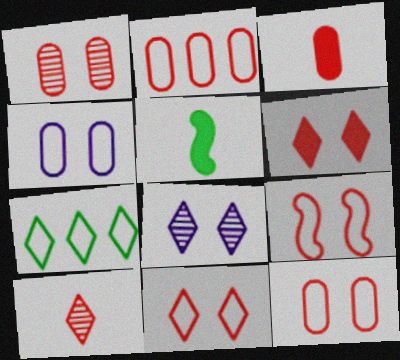[[1, 2, 3], 
[1, 6, 9], 
[2, 5, 8], 
[9, 11, 12]]